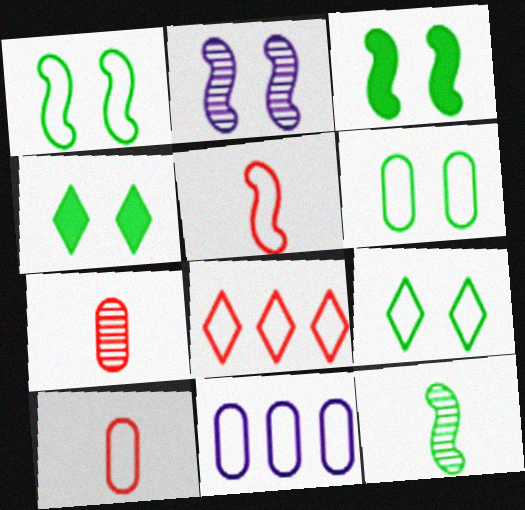[[1, 6, 9], 
[5, 9, 11], 
[6, 10, 11]]